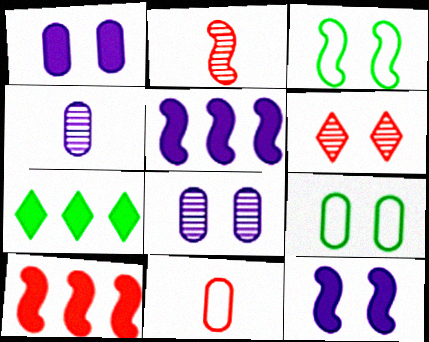[[1, 3, 6], 
[2, 3, 5], 
[6, 9, 12], 
[6, 10, 11]]